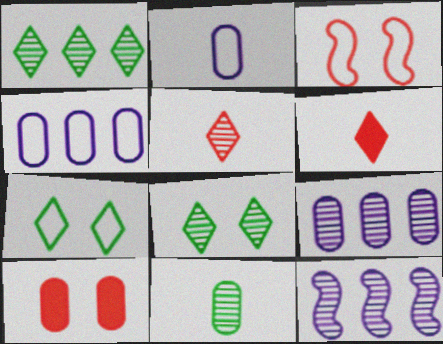[[4, 10, 11]]